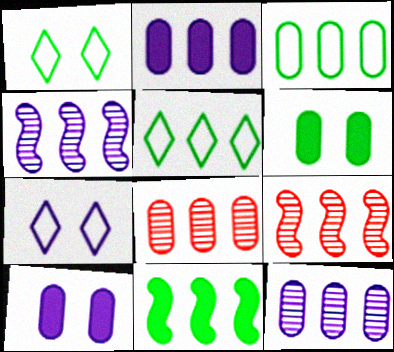[[2, 3, 8], 
[2, 5, 9]]